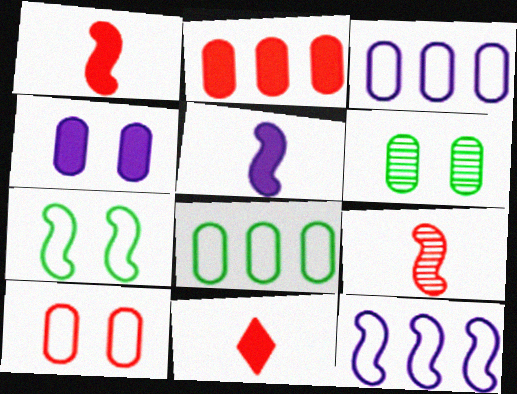[[4, 6, 10], 
[6, 11, 12]]